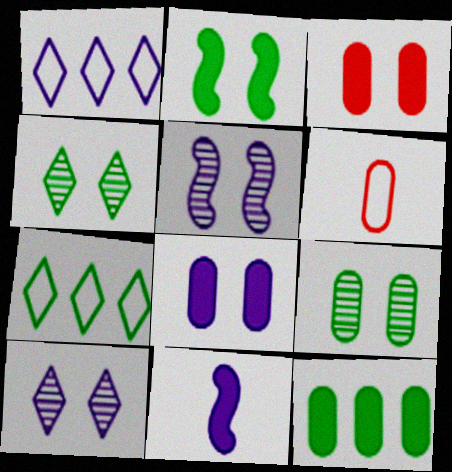[]